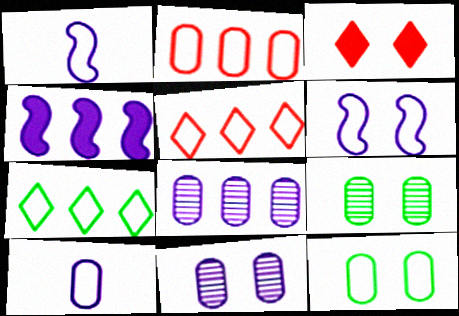[[1, 5, 12], 
[2, 10, 12], 
[3, 6, 9]]